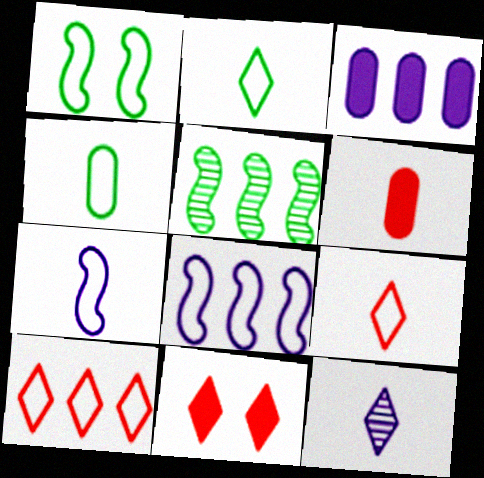[[3, 5, 10], 
[4, 7, 9]]